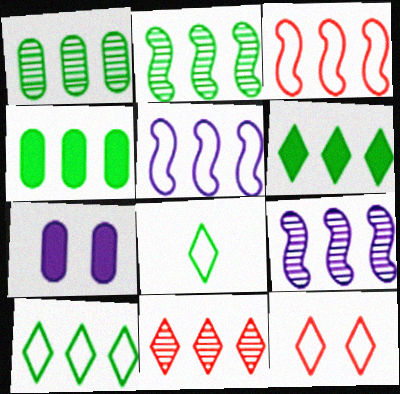[[1, 9, 11], 
[2, 4, 10], 
[4, 5, 11]]